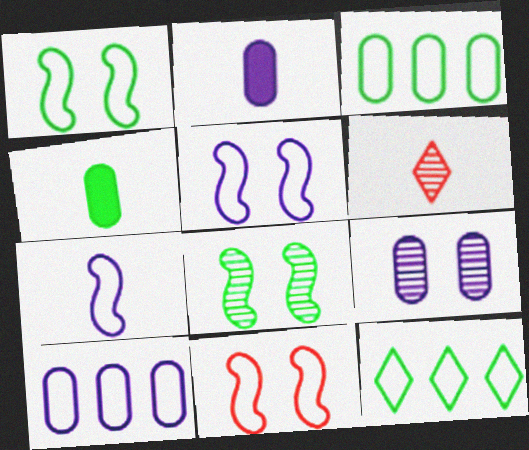[[1, 5, 11], 
[2, 9, 10], 
[4, 6, 7], 
[4, 8, 12]]